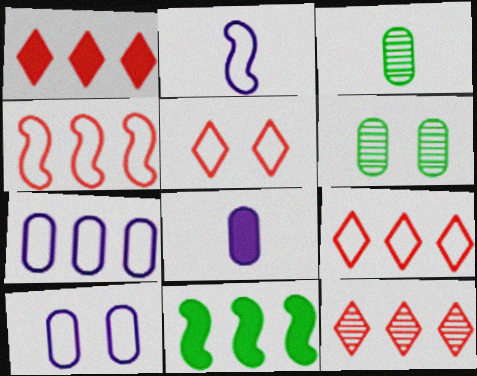[[1, 2, 6], 
[1, 9, 12], 
[7, 11, 12]]